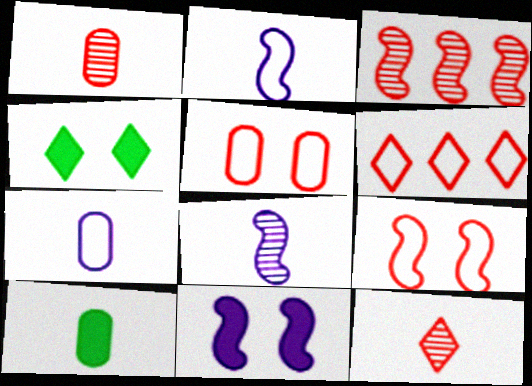[[1, 7, 10], 
[2, 10, 12], 
[3, 4, 7]]